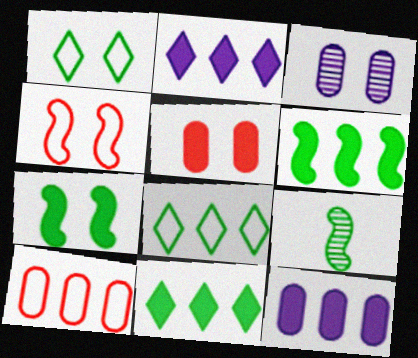[]